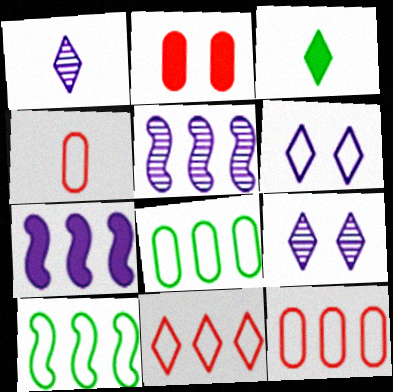[[1, 2, 10], 
[2, 3, 7], 
[3, 9, 11], 
[4, 6, 10]]